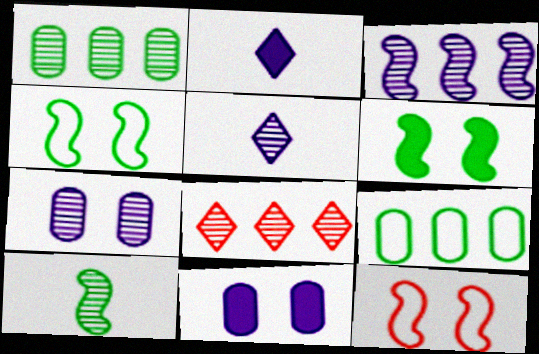[[1, 2, 12], 
[1, 3, 8], 
[3, 5, 7], 
[7, 8, 10]]